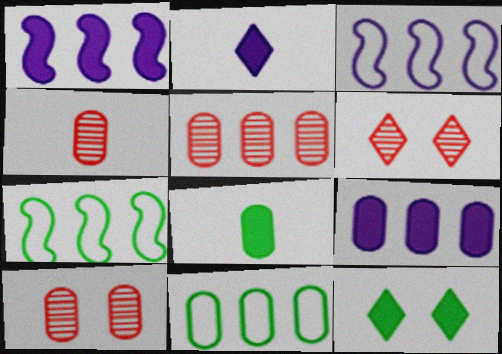[[2, 7, 10], 
[3, 4, 12], 
[3, 6, 8], 
[4, 5, 10], 
[5, 9, 11]]